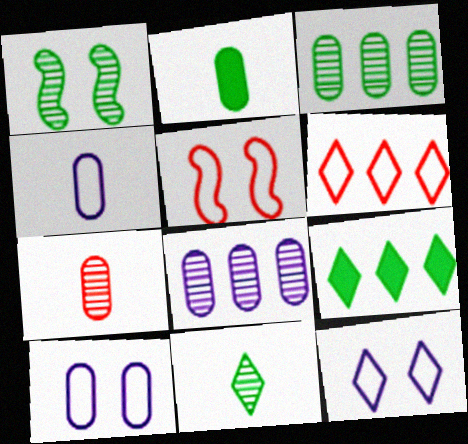[[1, 3, 11], 
[2, 4, 7]]